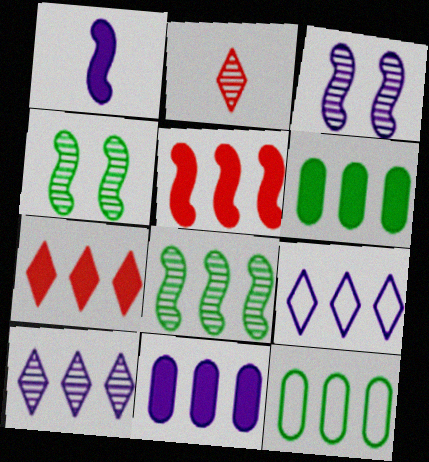[[5, 10, 12]]